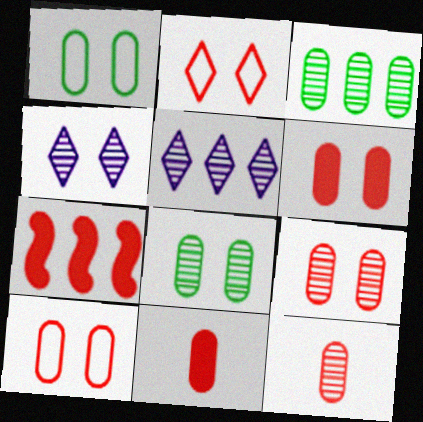[[2, 7, 12], 
[6, 9, 10]]